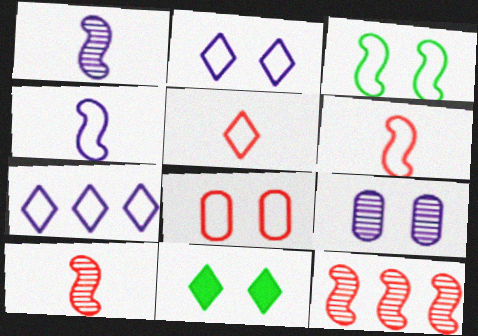[[2, 3, 8]]